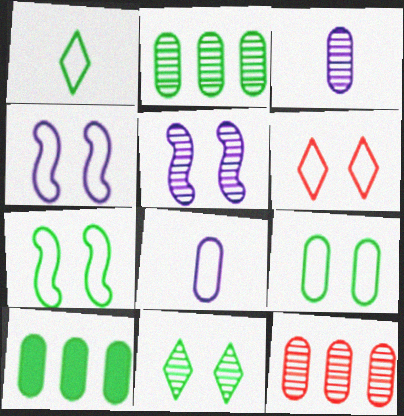[[4, 6, 9]]